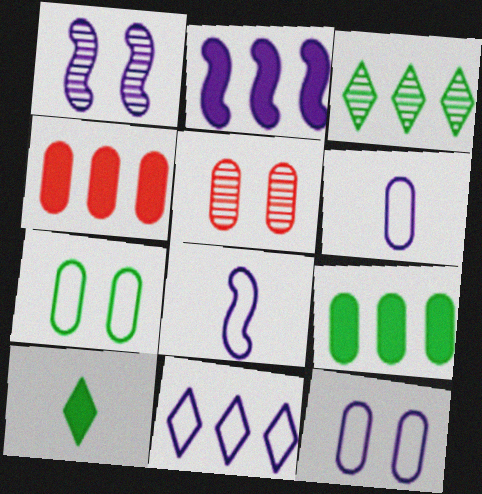[[1, 2, 8], 
[5, 6, 9], 
[8, 11, 12]]